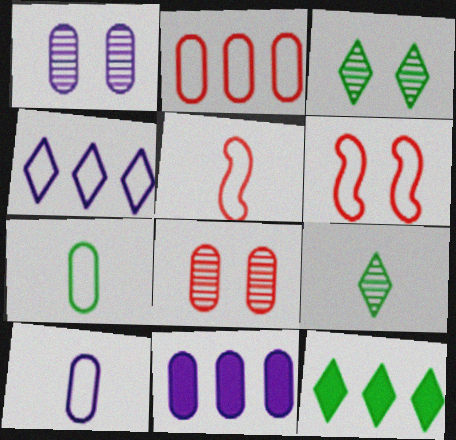[[1, 5, 12], 
[1, 10, 11], 
[3, 5, 11], 
[4, 6, 7], 
[6, 9, 11], 
[7, 8, 11]]